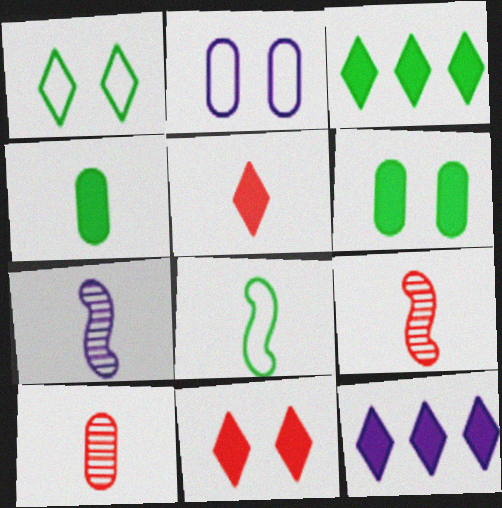[[2, 3, 9], 
[2, 7, 12]]